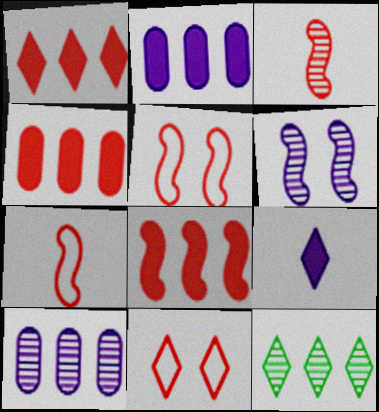[[1, 4, 8], 
[3, 4, 11], 
[3, 5, 8], 
[9, 11, 12]]